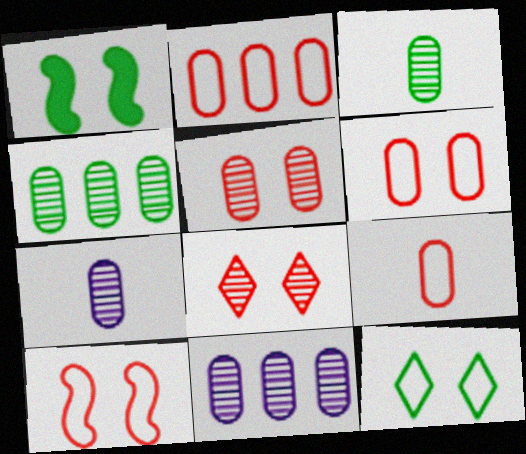[[2, 6, 9], 
[3, 5, 11], 
[4, 5, 7]]